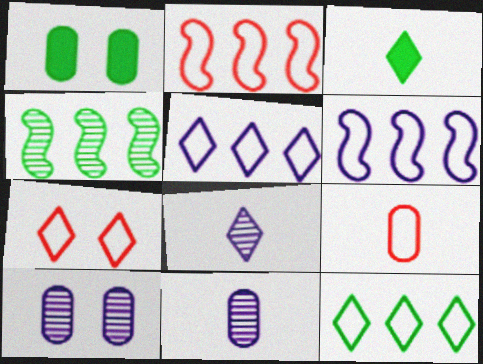[[1, 2, 8], 
[2, 3, 10], 
[2, 7, 9]]